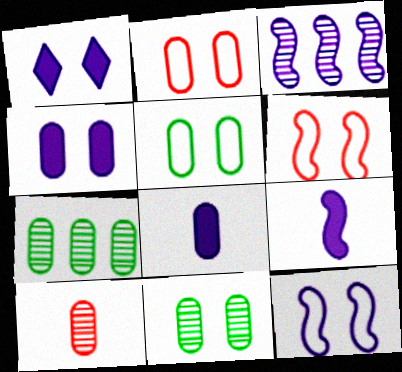[[1, 6, 11], 
[2, 4, 11], 
[2, 7, 8], 
[3, 9, 12]]